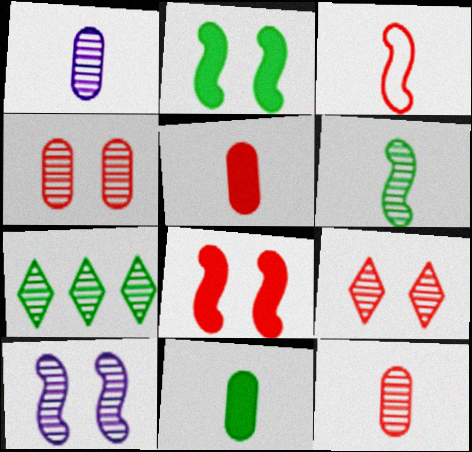[[7, 10, 12]]